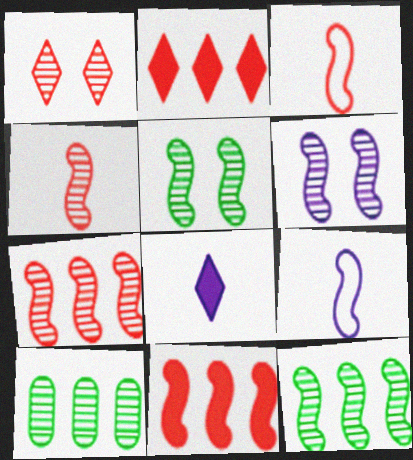[[4, 6, 12], 
[5, 9, 11]]